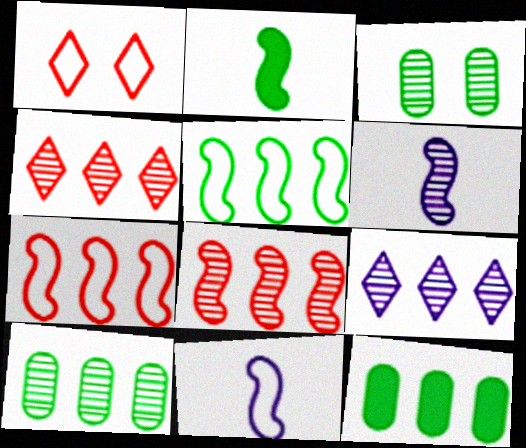[[1, 6, 12], 
[3, 4, 6], 
[7, 9, 12], 
[8, 9, 10]]